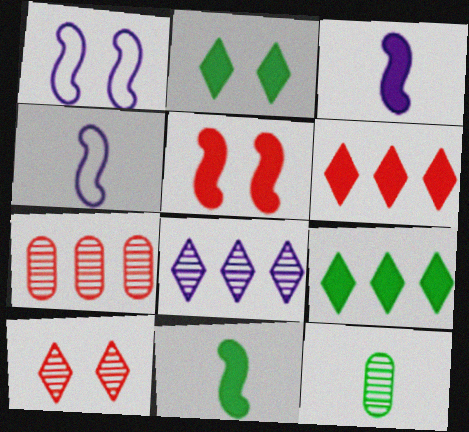[[1, 6, 12], 
[2, 4, 7]]